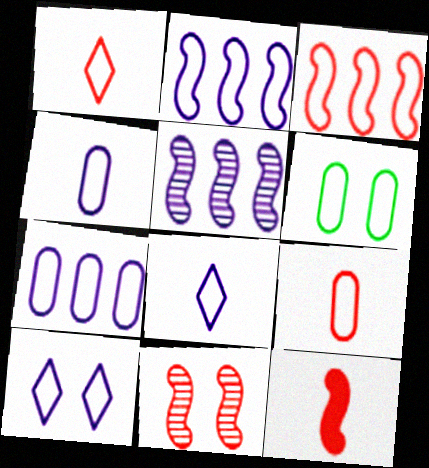[[1, 2, 6], 
[2, 4, 10], 
[3, 6, 8], 
[3, 11, 12], 
[6, 7, 9]]